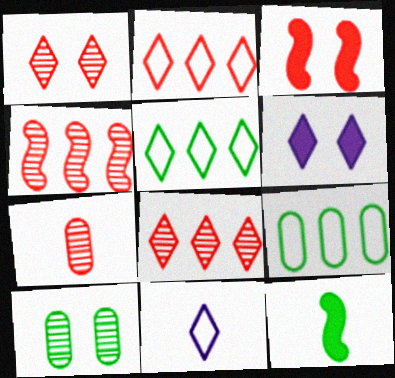[[1, 4, 7], 
[2, 3, 7], 
[5, 10, 12], 
[7, 11, 12]]